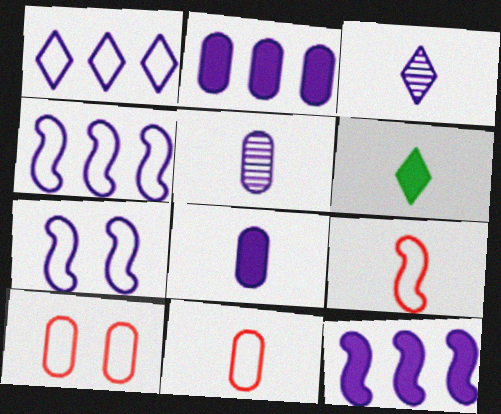[[2, 3, 7], 
[5, 6, 9]]